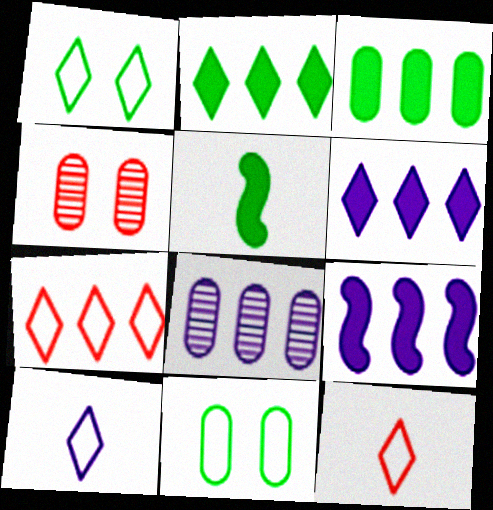[[1, 7, 10]]